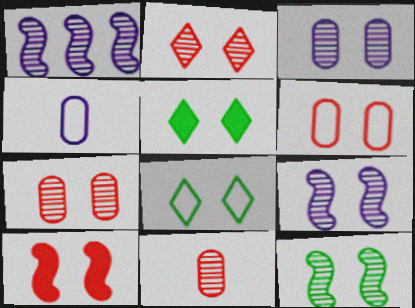[[2, 3, 12], 
[2, 6, 10], 
[3, 8, 10], 
[5, 6, 9]]